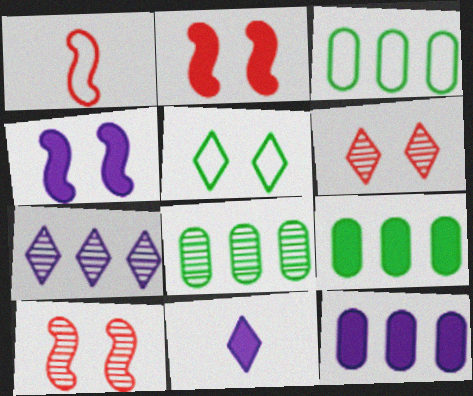[[2, 9, 11], 
[3, 8, 9], 
[3, 10, 11], 
[4, 11, 12]]